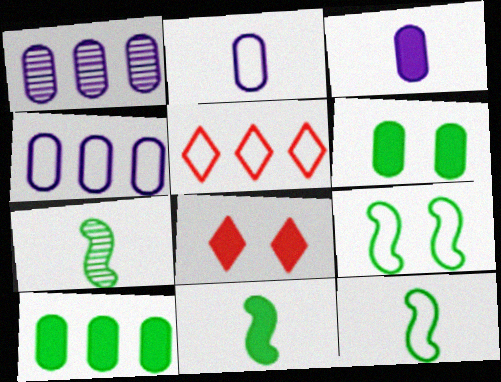[[1, 8, 12], 
[2, 5, 9], 
[4, 7, 8], 
[7, 11, 12]]